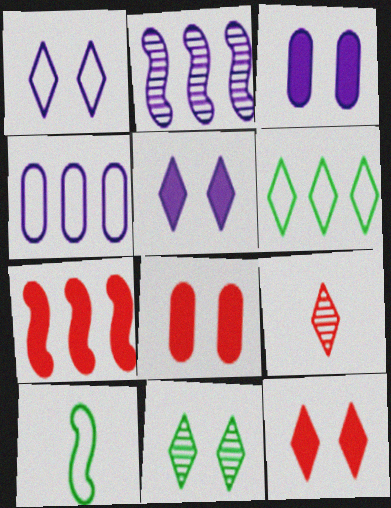[[1, 11, 12], 
[5, 6, 9]]